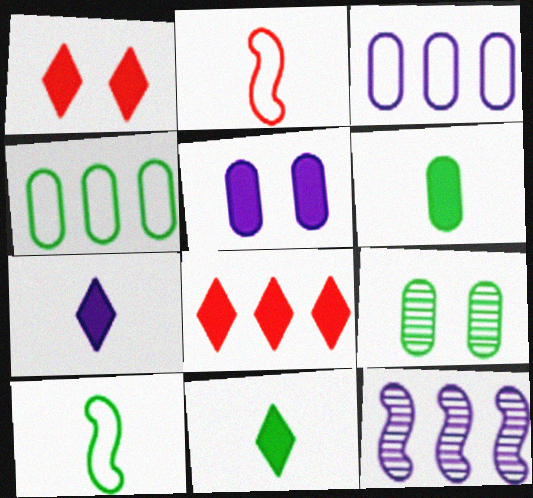[[4, 6, 9], 
[4, 8, 12]]